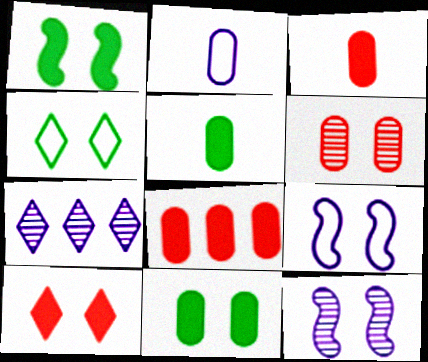[]